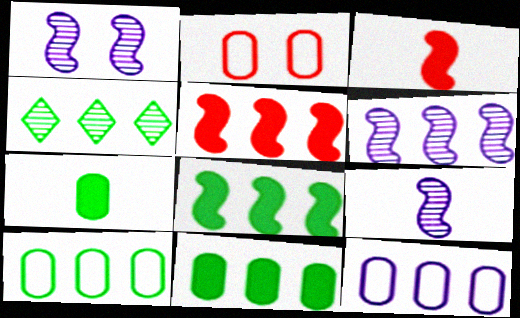[[1, 6, 9], 
[4, 5, 12], 
[4, 8, 10]]